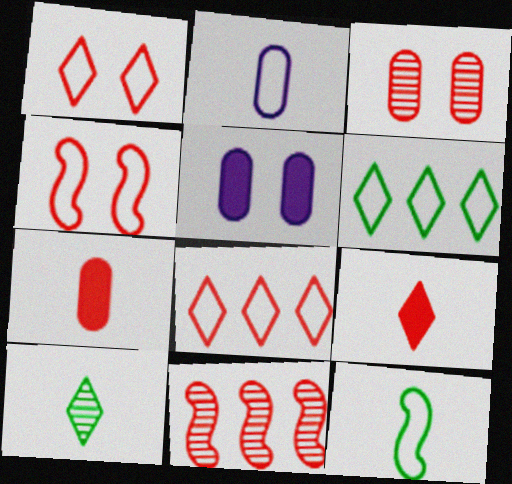[[1, 7, 11], 
[2, 4, 6]]